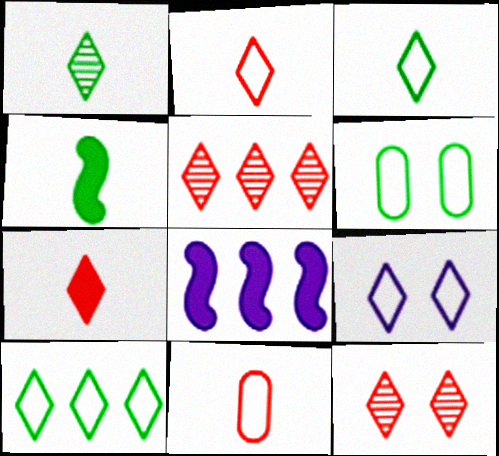[[2, 9, 10]]